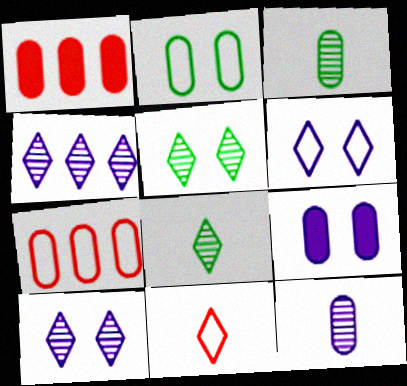[[1, 2, 12], 
[3, 7, 9]]